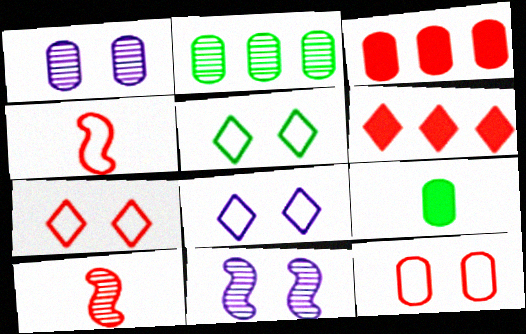[[3, 7, 10], 
[5, 7, 8], 
[6, 10, 12]]